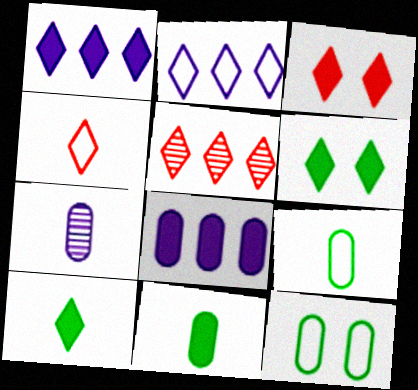[[1, 3, 10], 
[3, 4, 5]]